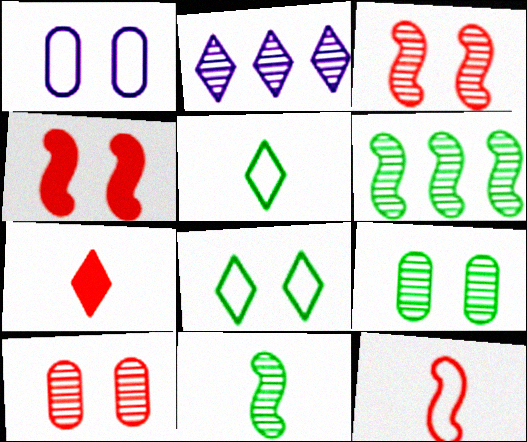[[1, 6, 7], 
[2, 7, 8], 
[2, 10, 11]]